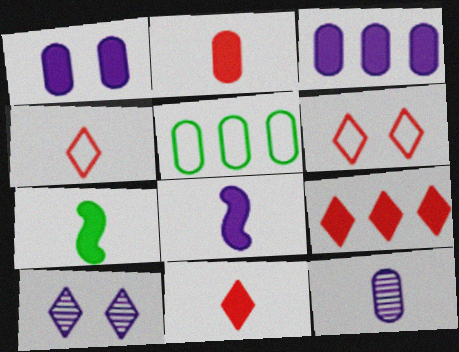[[1, 7, 9], 
[4, 7, 12]]